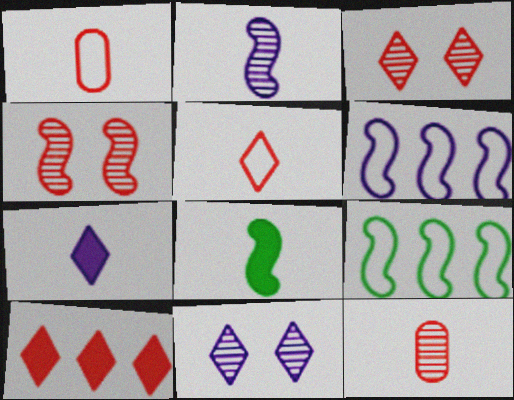[[1, 4, 10], 
[3, 5, 10], 
[4, 6, 8]]